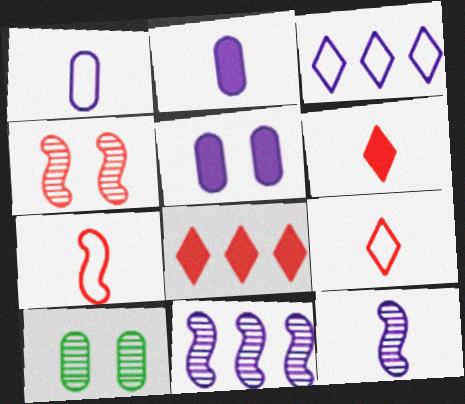[[3, 5, 12]]